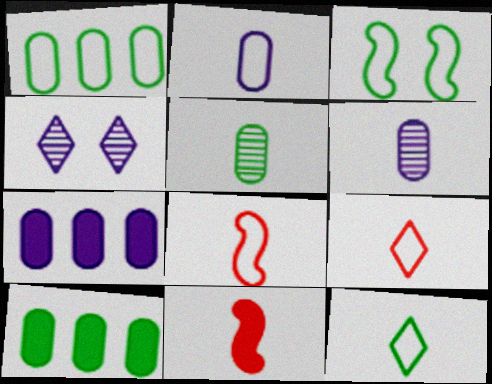[[1, 3, 12], 
[1, 4, 11], 
[2, 8, 12], 
[4, 8, 10], 
[6, 11, 12]]